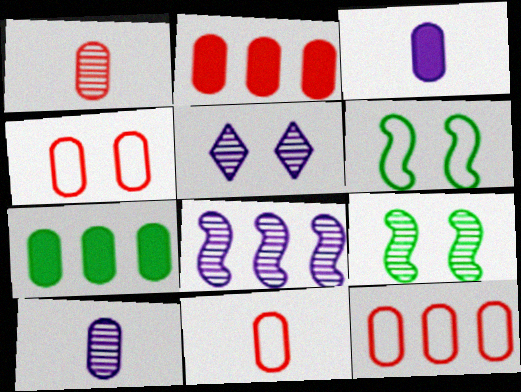[[1, 2, 4], 
[4, 7, 10], 
[4, 11, 12], 
[5, 8, 10]]